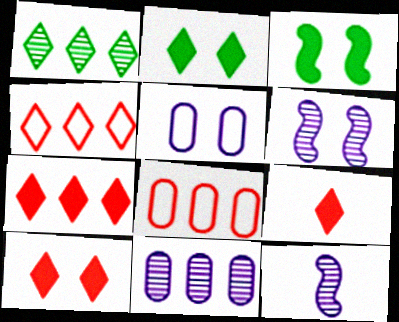[[2, 8, 12], 
[7, 9, 10]]